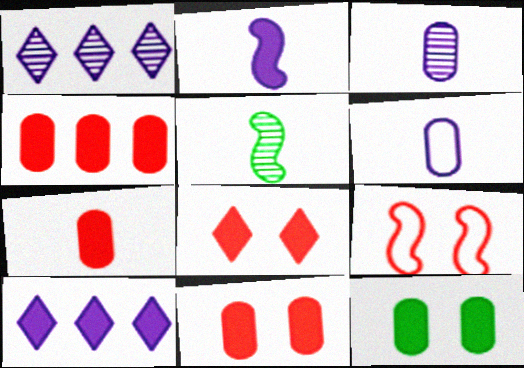[[4, 7, 11]]